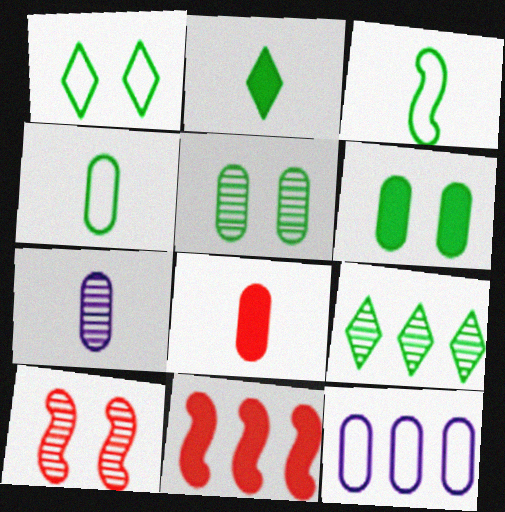[[1, 2, 9], 
[1, 7, 11], 
[2, 10, 12], 
[3, 6, 9], 
[4, 7, 8], 
[5, 8, 12], 
[7, 9, 10], 
[9, 11, 12]]